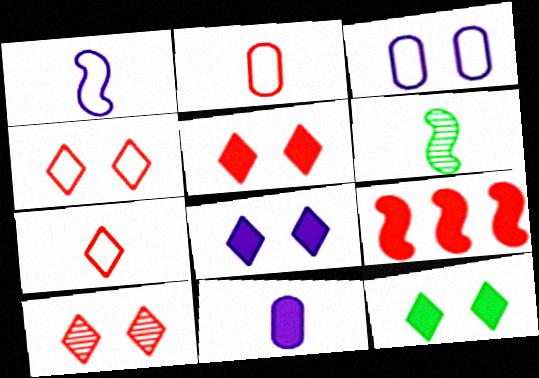[[2, 9, 10], 
[4, 5, 10], 
[5, 8, 12], 
[6, 7, 11], 
[9, 11, 12]]